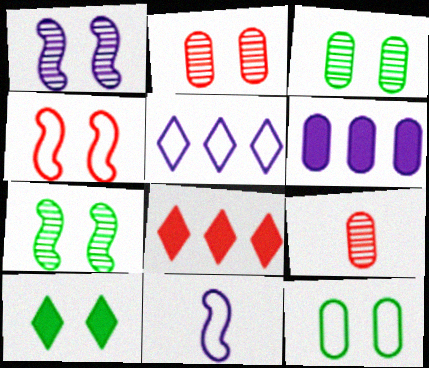[[3, 8, 11], 
[4, 8, 9], 
[6, 9, 12], 
[7, 10, 12]]